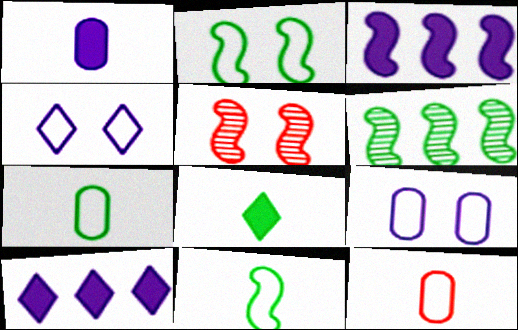[[3, 5, 11], 
[5, 7, 10]]